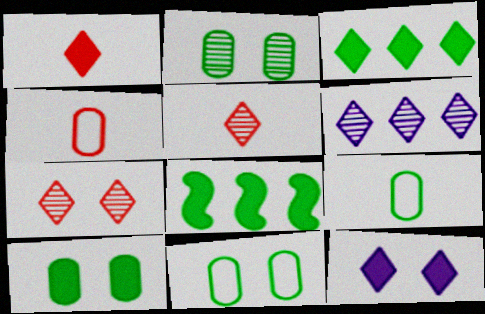[[1, 3, 12], 
[2, 10, 11]]